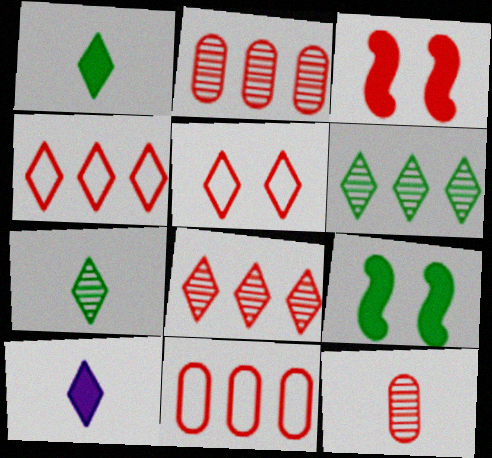[[3, 4, 12], 
[5, 6, 10]]